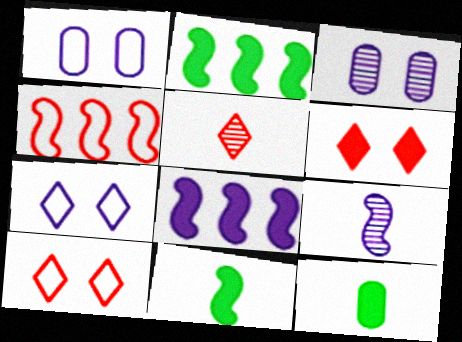[[1, 2, 5], 
[6, 8, 12]]